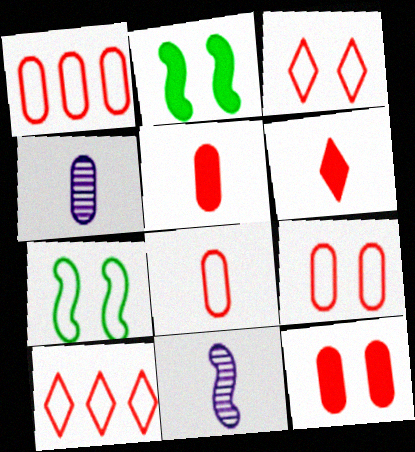[[1, 8, 9], 
[2, 4, 10]]